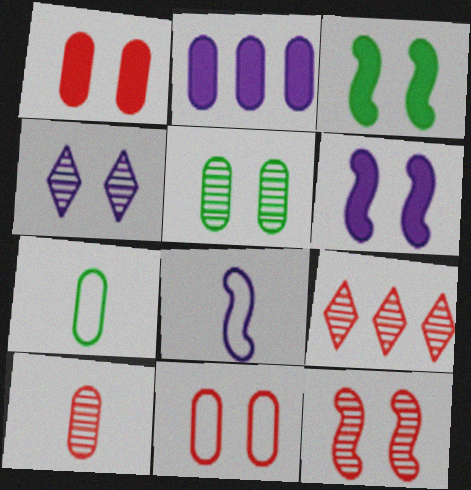[[2, 4, 8], 
[3, 4, 11], 
[4, 5, 12], 
[6, 7, 9], 
[9, 10, 12]]